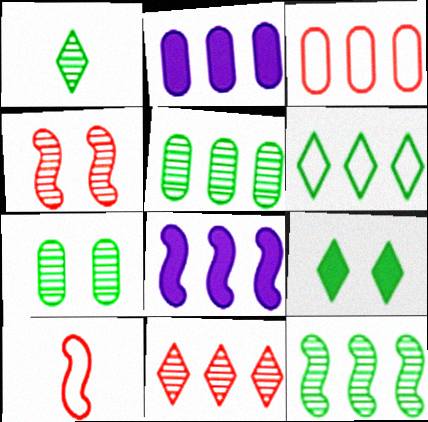[[1, 6, 9], 
[1, 7, 12], 
[2, 3, 5]]